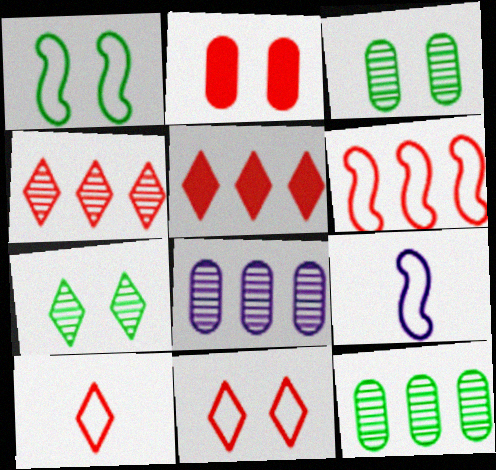[[1, 6, 9], 
[3, 5, 9]]